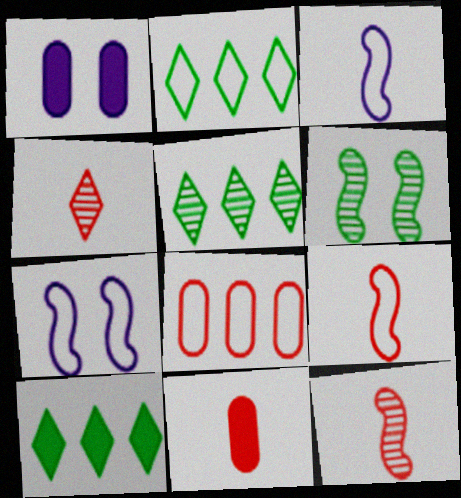[[1, 2, 12], 
[1, 5, 9], 
[2, 5, 10], 
[4, 9, 11], 
[5, 7, 11]]